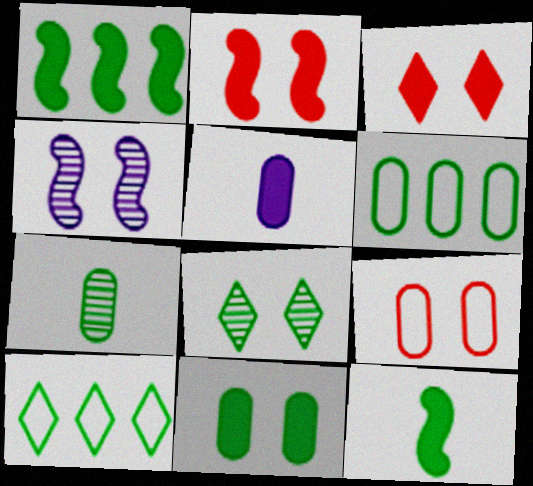[[1, 3, 5], 
[6, 7, 11], 
[6, 8, 12]]